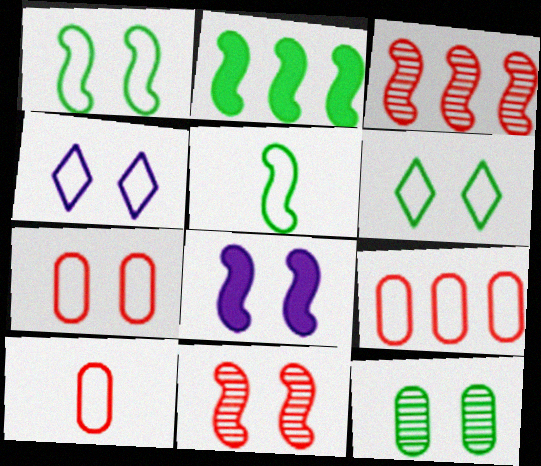[[1, 4, 7], 
[1, 8, 11], 
[3, 5, 8], 
[4, 5, 9], 
[7, 9, 10]]